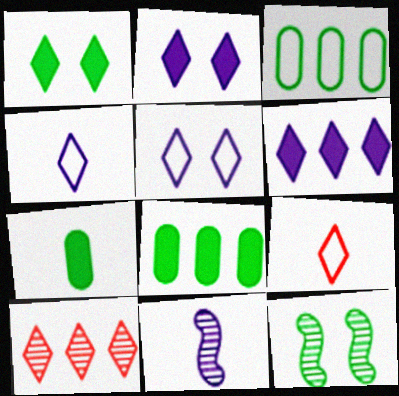[[1, 4, 10], 
[7, 9, 11]]